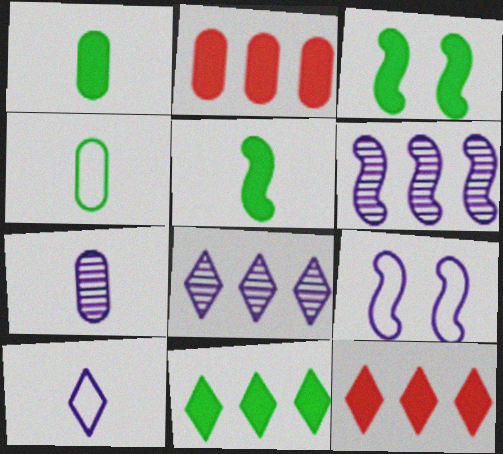[[1, 3, 11]]